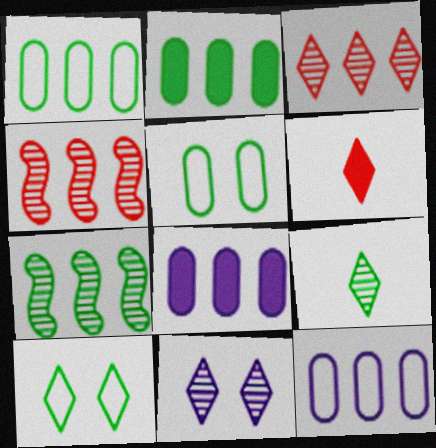[[3, 9, 11]]